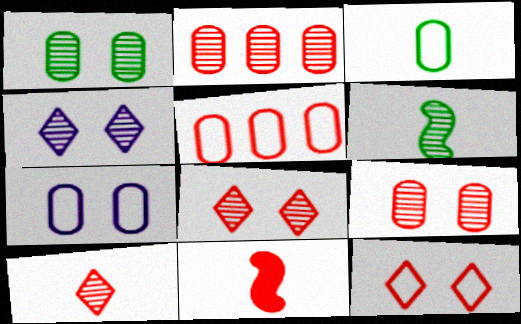[[2, 4, 6], 
[2, 11, 12], 
[3, 5, 7], 
[5, 8, 11]]